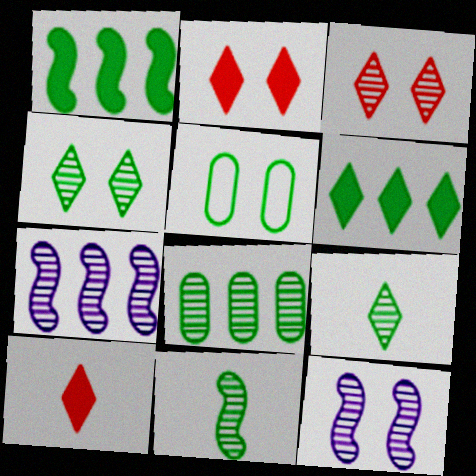[[1, 5, 9], 
[2, 5, 12], 
[4, 8, 11], 
[5, 6, 11], 
[5, 7, 10]]